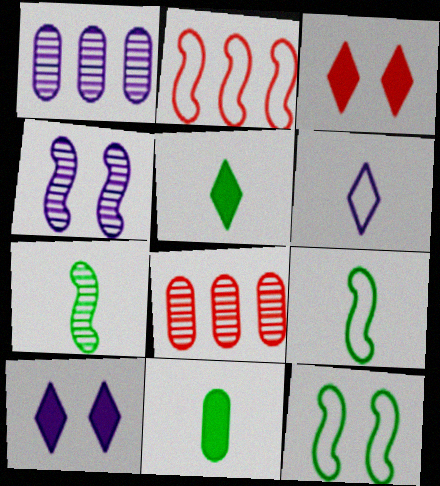[[1, 3, 9], 
[8, 9, 10]]